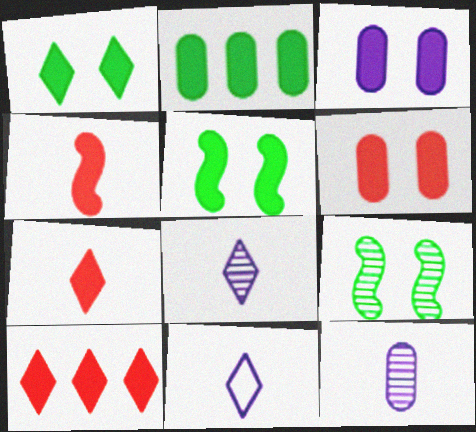[[4, 6, 10]]